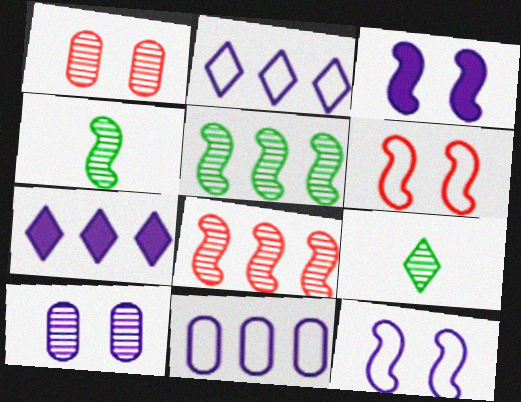[[8, 9, 10]]